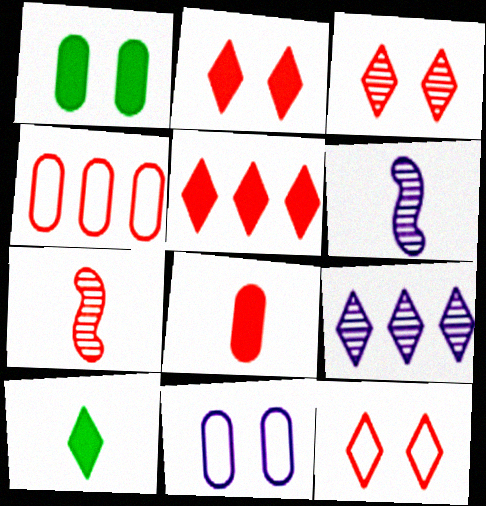[[2, 3, 12], 
[2, 4, 7], 
[9, 10, 12]]